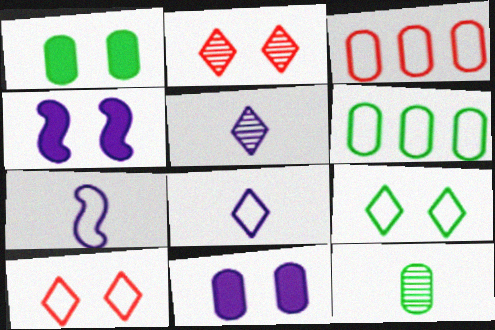[[1, 6, 12], 
[3, 7, 9], 
[3, 11, 12], 
[6, 7, 10]]